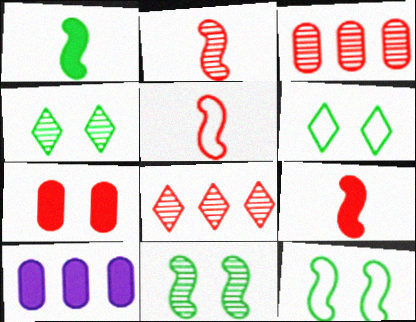[[2, 5, 9], 
[2, 6, 10], 
[4, 5, 10], 
[5, 7, 8]]